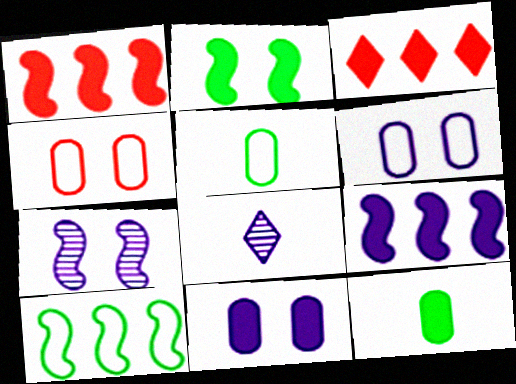[[3, 5, 7], 
[6, 8, 9]]